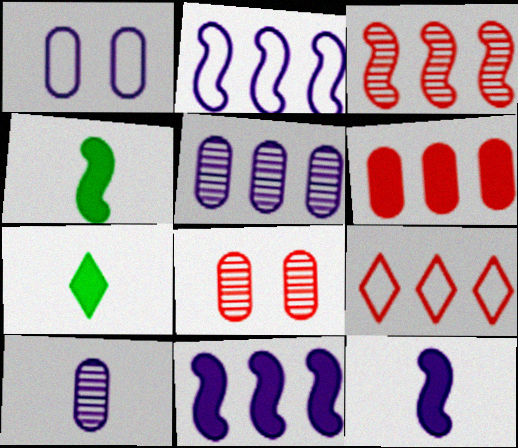[[1, 3, 7], 
[2, 7, 8], 
[3, 6, 9]]